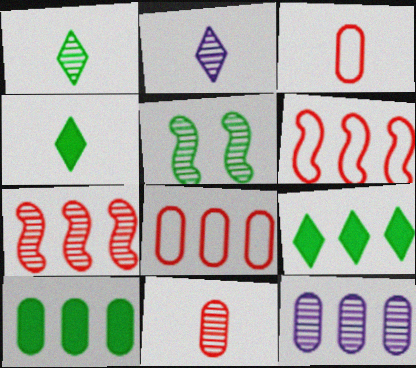[[6, 9, 12], 
[8, 10, 12]]